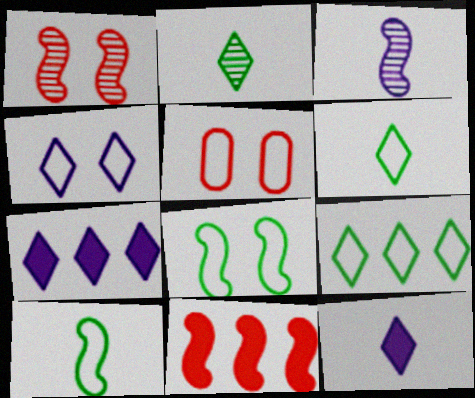[[3, 8, 11], 
[4, 5, 8]]